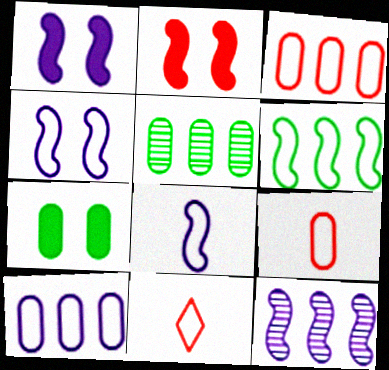[[1, 5, 11], 
[1, 8, 12], 
[7, 11, 12]]